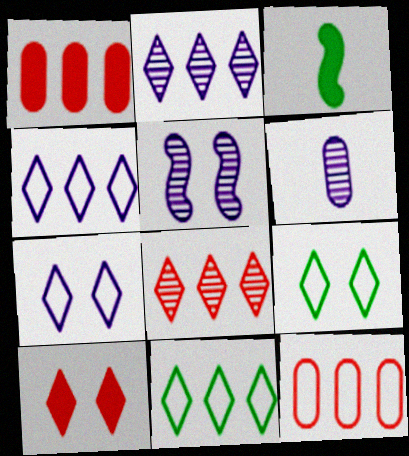[[2, 5, 6]]